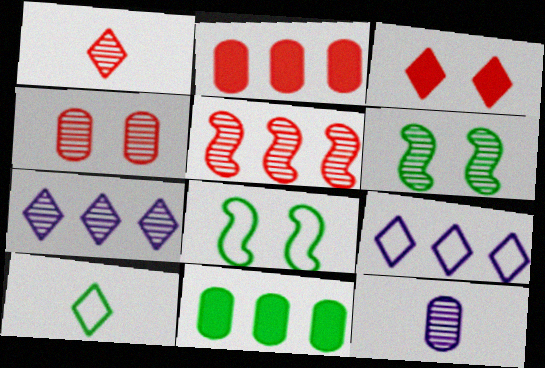[[1, 4, 5], 
[3, 7, 10], 
[5, 9, 11], 
[6, 10, 11]]